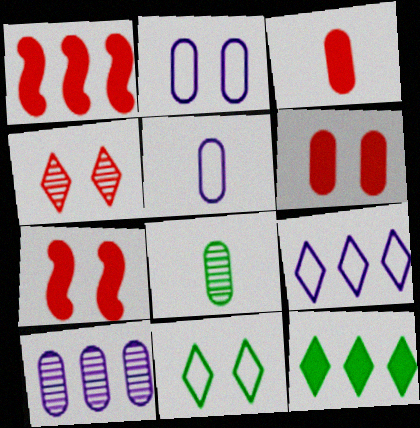[[3, 5, 8], 
[7, 8, 9]]